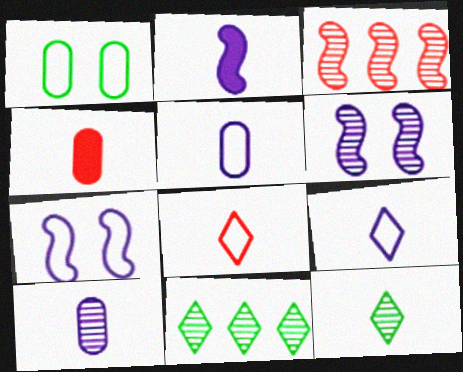[[2, 9, 10], 
[4, 7, 11]]